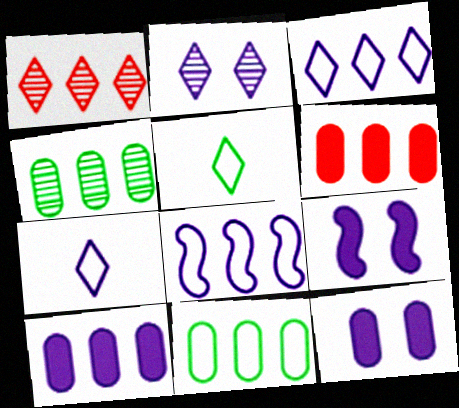[]